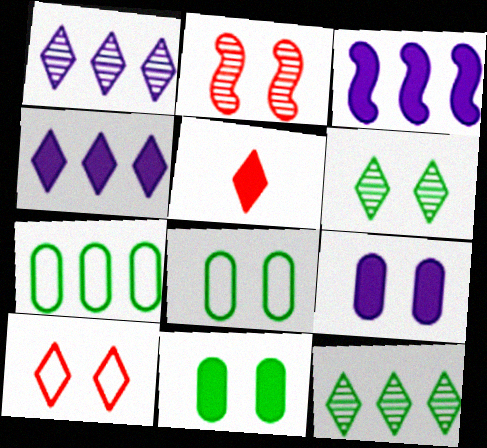[[3, 5, 11]]